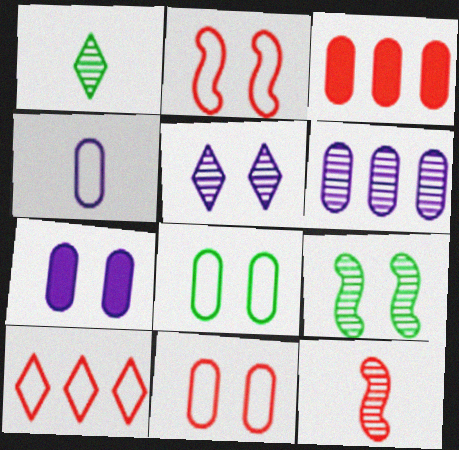[[4, 6, 7]]